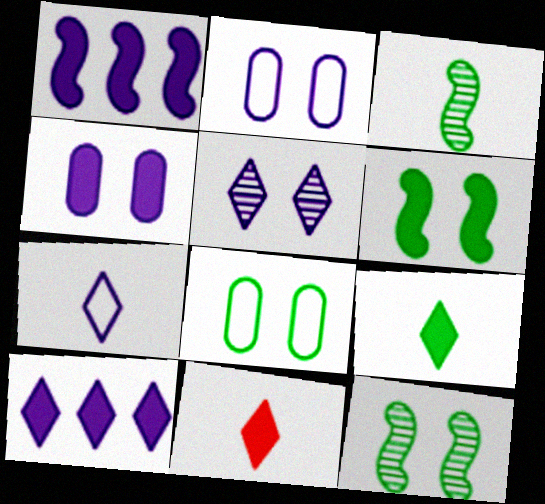[[5, 7, 10]]